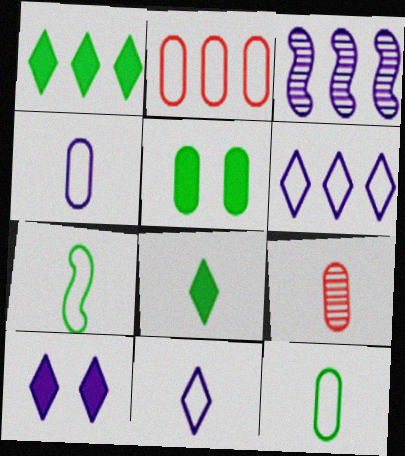[[1, 2, 3], 
[3, 4, 10]]